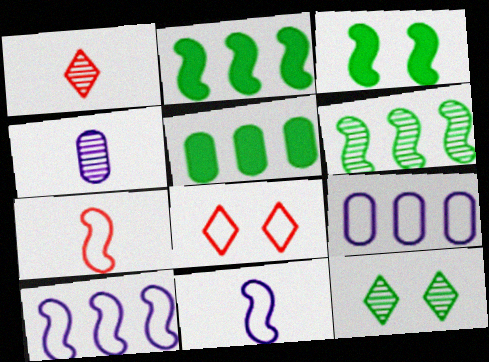[[1, 3, 9], 
[2, 4, 8]]